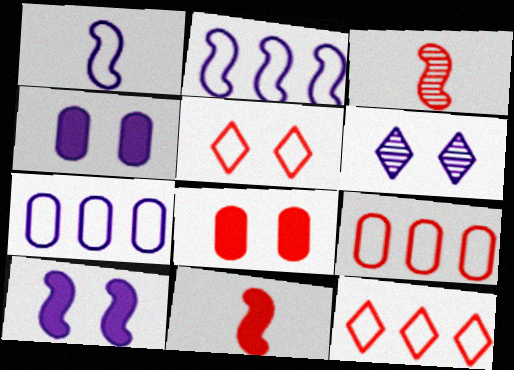[[3, 8, 12]]